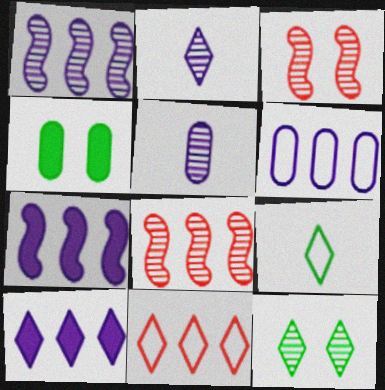[[1, 6, 10], 
[5, 8, 12]]